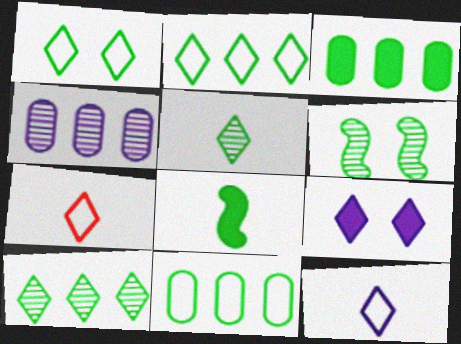[[7, 9, 10]]